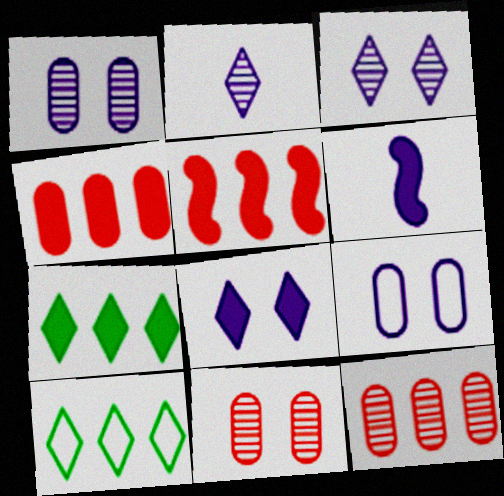[[6, 10, 11]]